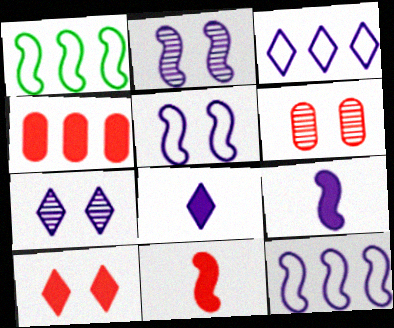[[1, 2, 11], 
[1, 6, 8], 
[2, 9, 12], 
[3, 7, 8], 
[4, 10, 11]]